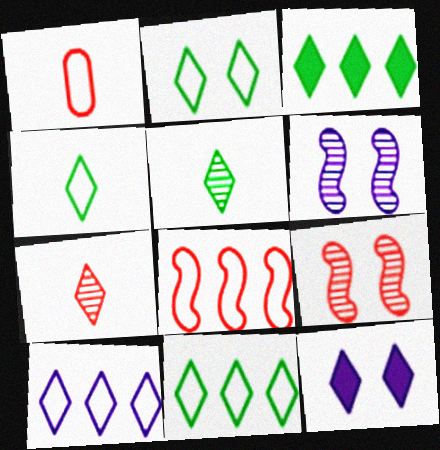[[1, 3, 6], 
[2, 3, 5], 
[2, 4, 11], 
[7, 11, 12]]